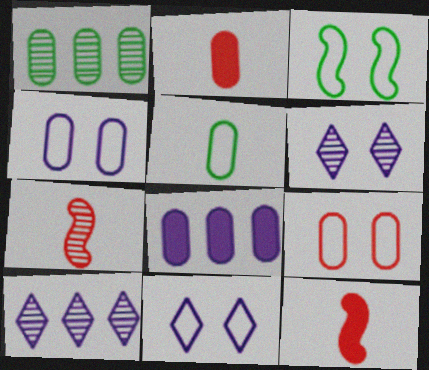[[1, 2, 4], 
[1, 6, 7], 
[1, 11, 12], 
[2, 3, 10], 
[3, 9, 11]]